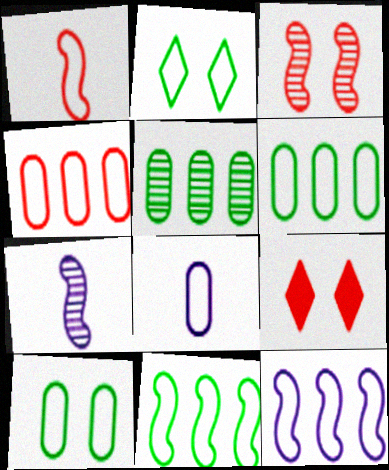[[4, 8, 10], 
[6, 7, 9]]